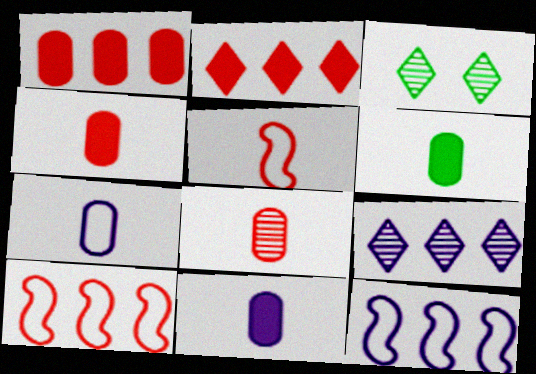[[3, 4, 12], 
[3, 10, 11], 
[4, 6, 11], 
[6, 7, 8]]